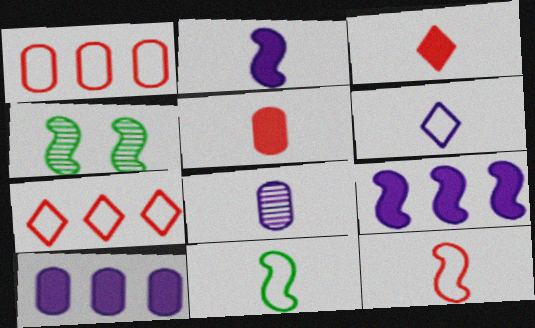[[2, 6, 8], 
[3, 8, 11], 
[4, 9, 12]]